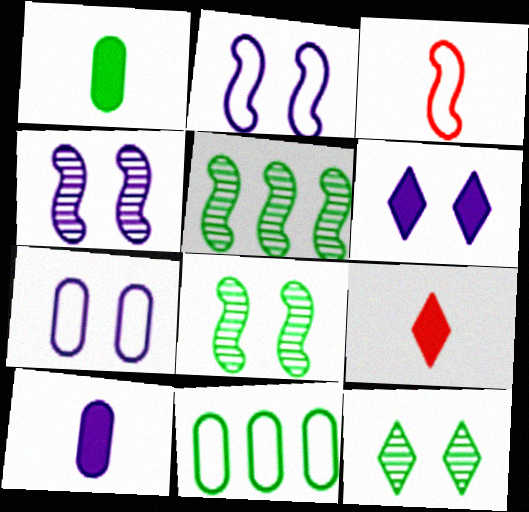[[4, 6, 7], 
[4, 9, 11], 
[5, 7, 9]]